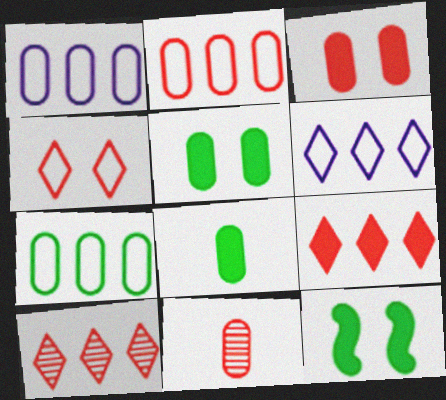[[1, 2, 7], 
[1, 5, 11], 
[2, 3, 11], 
[6, 11, 12]]